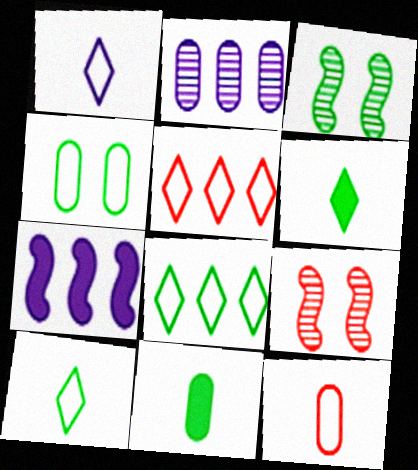[[3, 8, 11]]